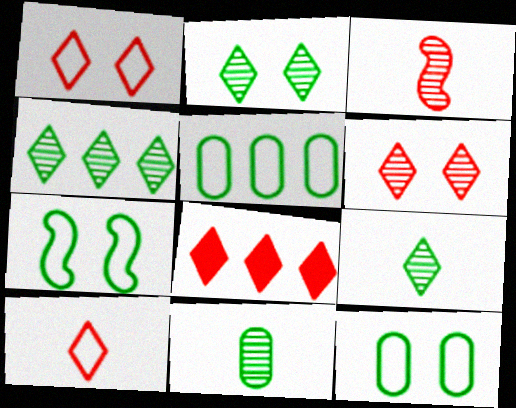[[2, 4, 9], 
[6, 8, 10]]